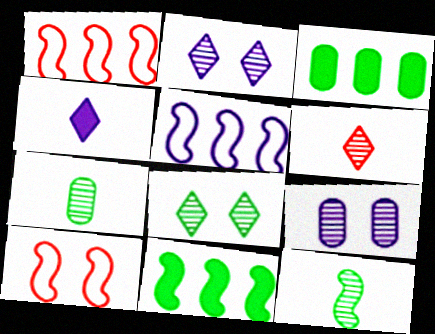[[4, 5, 9]]